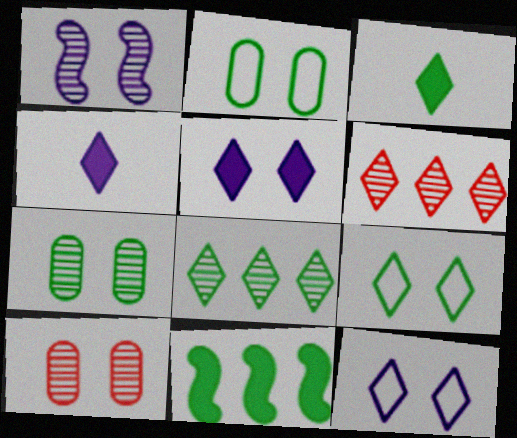[[3, 6, 12], 
[3, 8, 9], 
[4, 6, 9]]